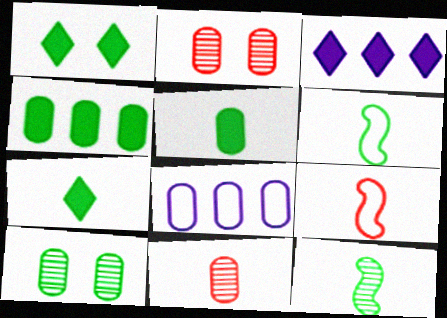[[2, 3, 6], 
[2, 5, 8], 
[3, 9, 10]]